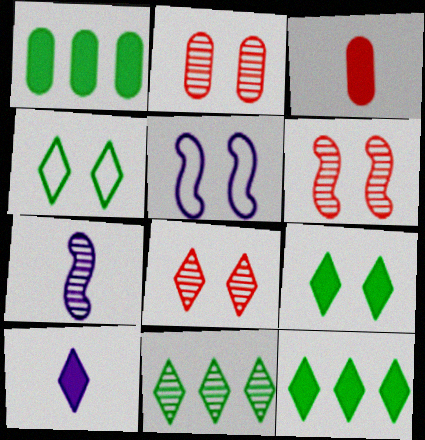[[2, 5, 9], 
[2, 6, 8], 
[2, 7, 11], 
[3, 5, 11]]